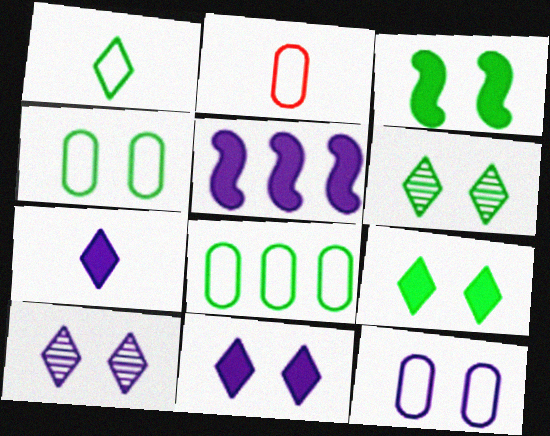[[2, 5, 6], 
[2, 8, 12], 
[3, 4, 6]]